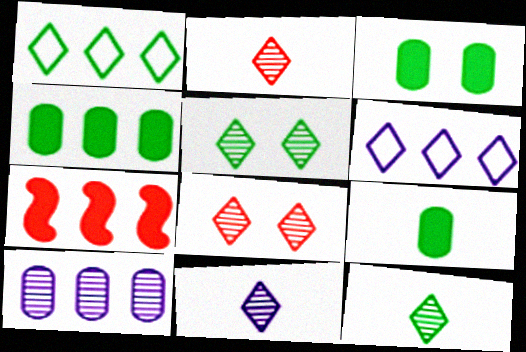[[1, 7, 10], 
[2, 11, 12], 
[3, 4, 9]]